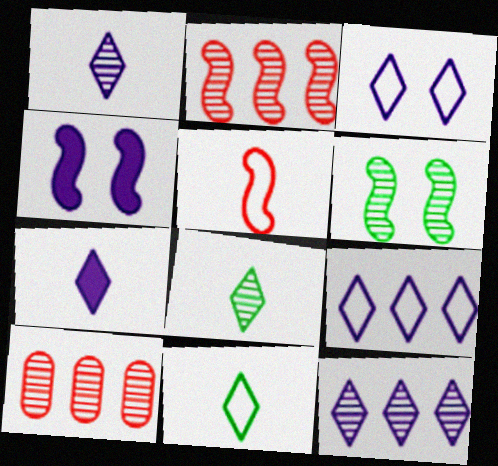[[1, 6, 10], 
[3, 7, 12], 
[4, 10, 11]]